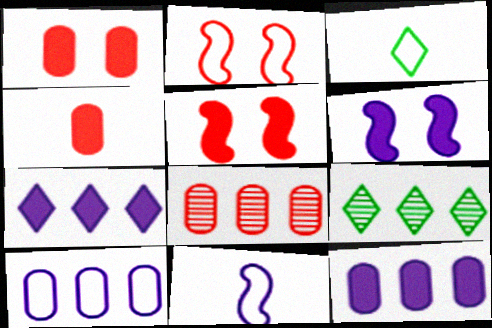[[1, 9, 11], 
[2, 3, 10], 
[3, 6, 8]]